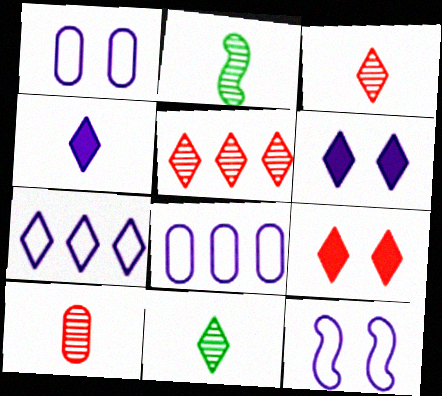[[2, 8, 9], 
[7, 9, 11]]